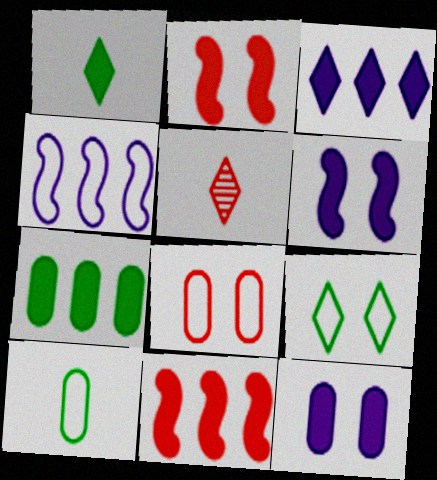[[1, 11, 12], 
[3, 5, 9], 
[3, 7, 11], 
[5, 8, 11]]